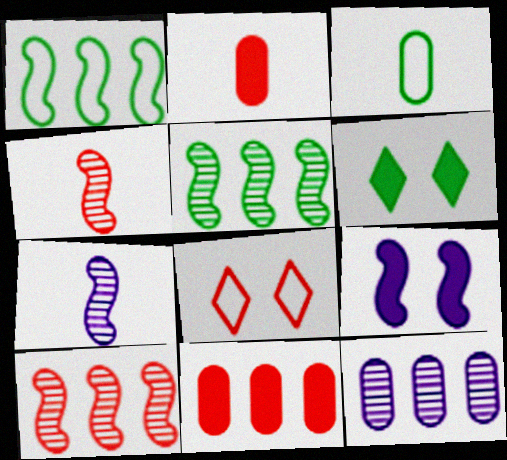[[1, 4, 9], 
[2, 8, 10], 
[3, 5, 6], 
[4, 8, 11]]